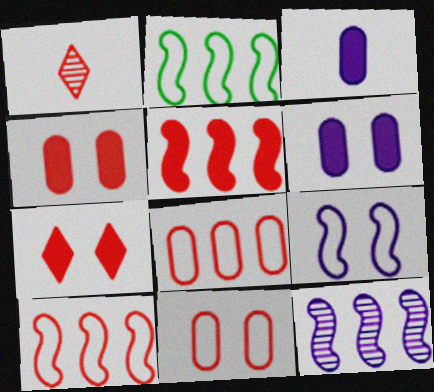[[1, 2, 6], 
[1, 4, 10], 
[1, 5, 11], 
[2, 5, 12]]